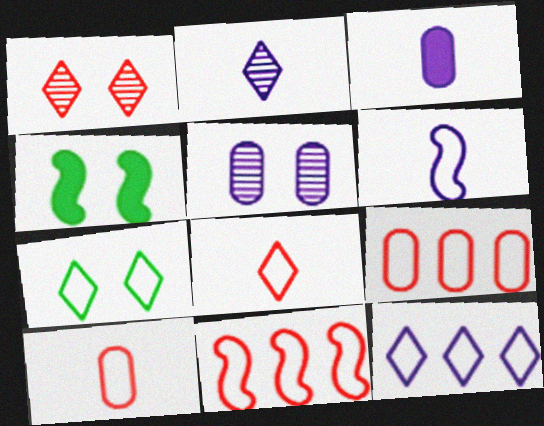[[2, 3, 6], 
[2, 4, 9], 
[6, 7, 9], 
[7, 8, 12]]